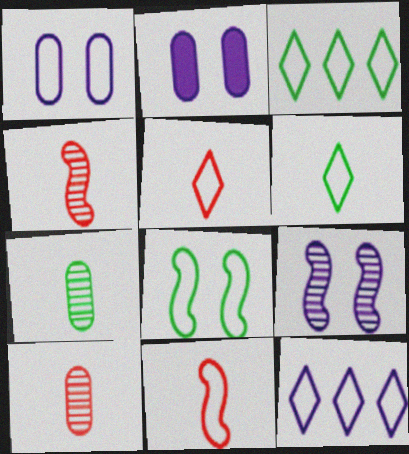[[1, 3, 11], 
[2, 3, 4]]